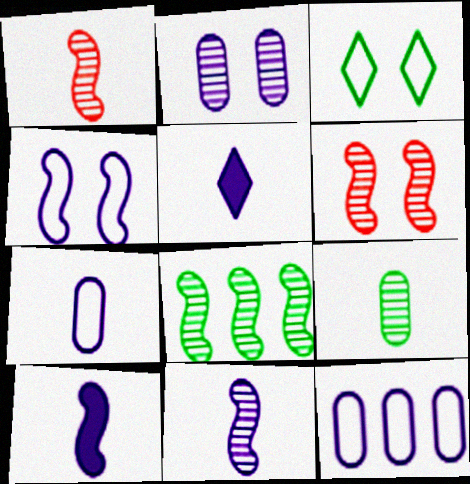[[5, 7, 11], 
[6, 8, 11]]